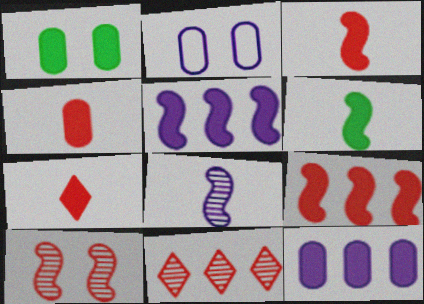[[1, 4, 12], 
[1, 5, 7], 
[2, 6, 11], 
[3, 4, 7]]